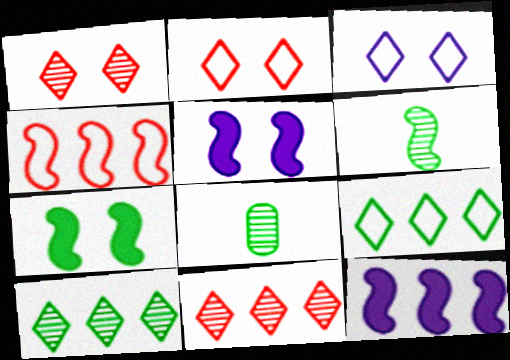[[2, 8, 12], 
[4, 5, 6], 
[7, 8, 9]]